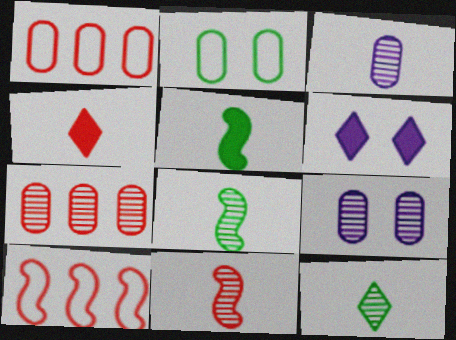[[1, 6, 8], 
[3, 11, 12]]